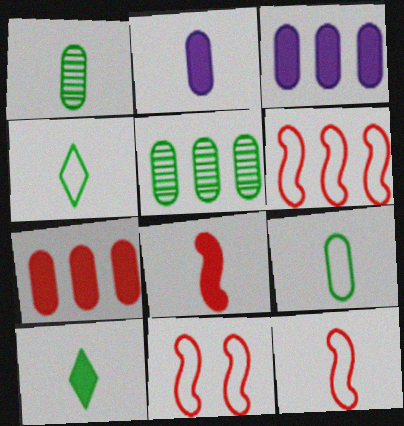[[2, 8, 10], 
[6, 11, 12]]